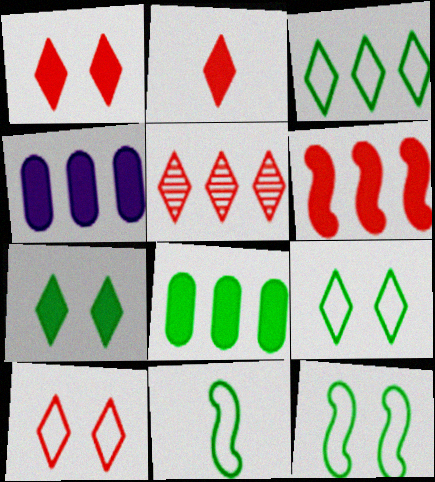[[2, 5, 10]]